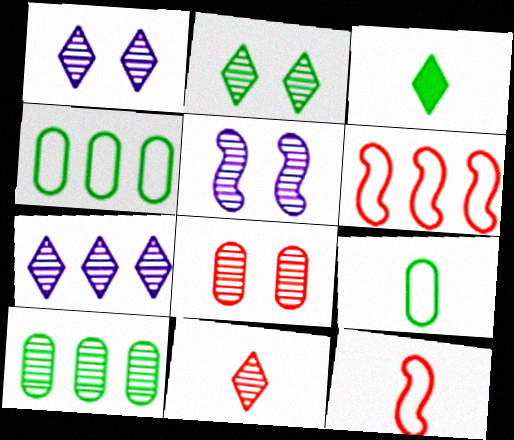[[2, 5, 8], 
[2, 7, 11], 
[5, 10, 11]]